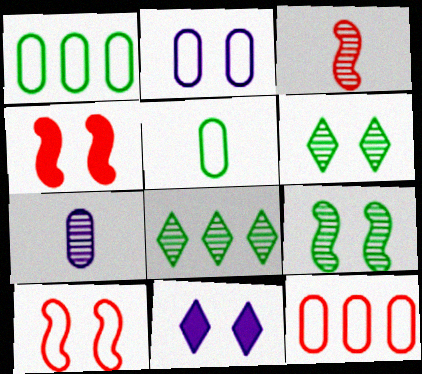[[1, 3, 11], 
[2, 4, 6], 
[2, 5, 12]]